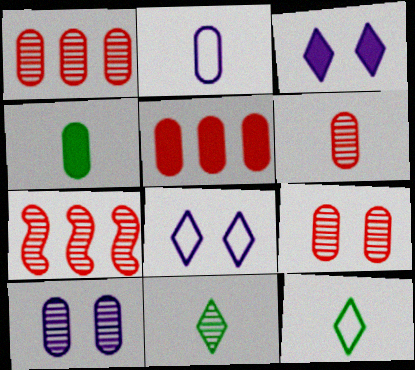[[1, 6, 9], 
[2, 4, 6], 
[4, 7, 8], 
[7, 10, 11]]